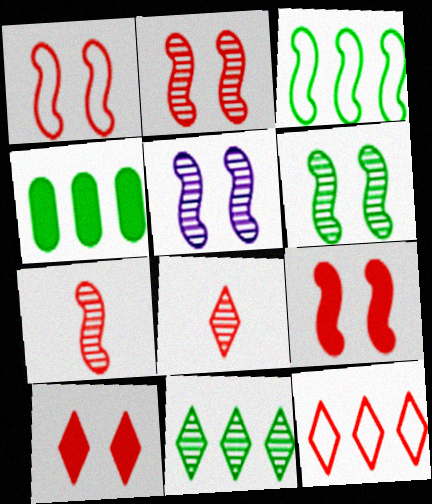[[1, 2, 9], 
[2, 5, 6], 
[3, 4, 11], 
[8, 10, 12]]